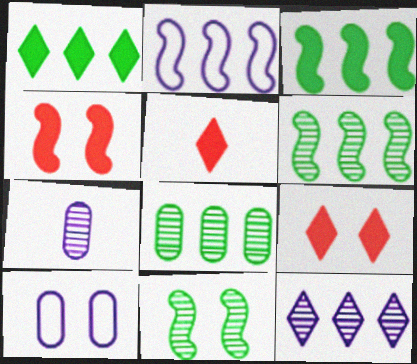[[5, 6, 10], 
[9, 10, 11]]